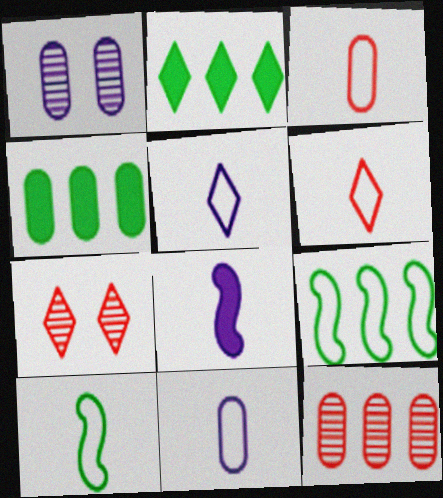[[1, 3, 4], 
[2, 5, 7], 
[3, 5, 10], 
[6, 10, 11]]